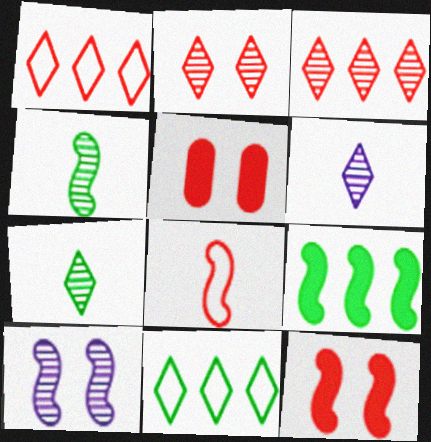[[3, 5, 8], 
[8, 9, 10]]